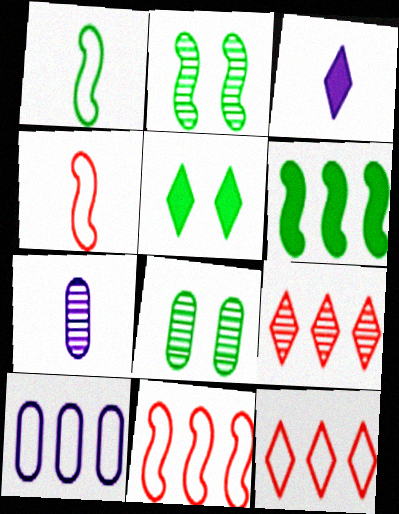[[1, 2, 6], 
[2, 7, 9], 
[3, 8, 11], 
[5, 7, 11], 
[6, 9, 10]]